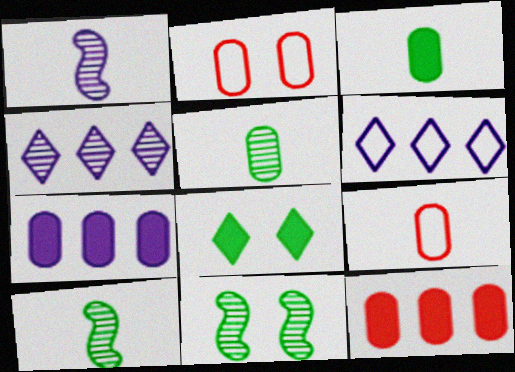[[2, 5, 7]]